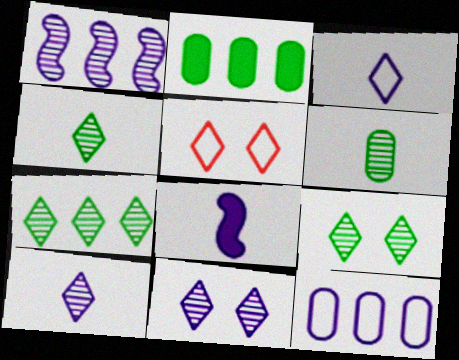[[4, 7, 9], 
[8, 11, 12]]